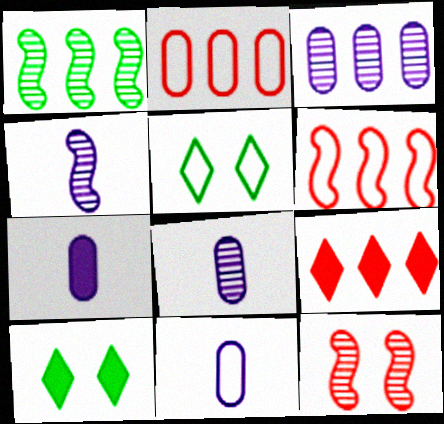[[1, 4, 12], 
[2, 4, 10], 
[5, 6, 11], 
[6, 8, 10], 
[7, 8, 11]]